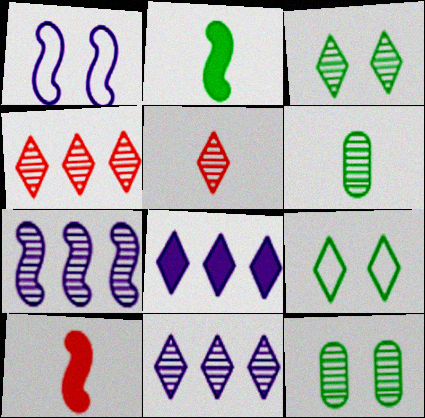[[3, 5, 11], 
[5, 7, 12], 
[5, 8, 9]]